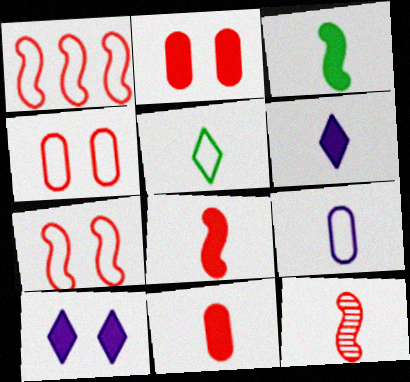[[3, 6, 11]]